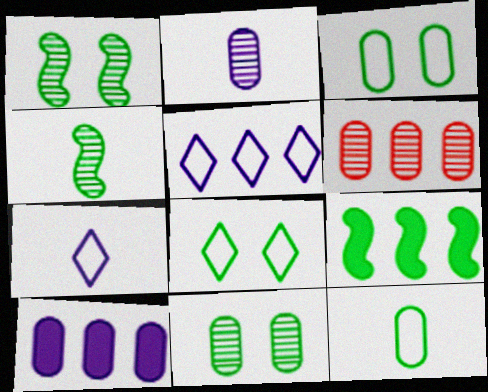[[2, 6, 11], 
[5, 6, 9]]